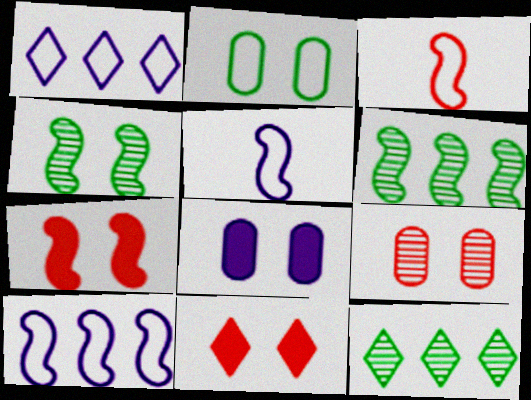[[1, 2, 3], 
[2, 8, 9], 
[3, 8, 12], 
[5, 6, 7]]